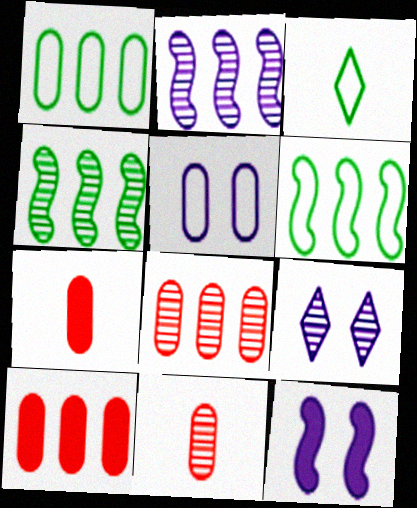[[3, 8, 12], 
[4, 9, 11], 
[5, 9, 12], 
[6, 7, 9]]